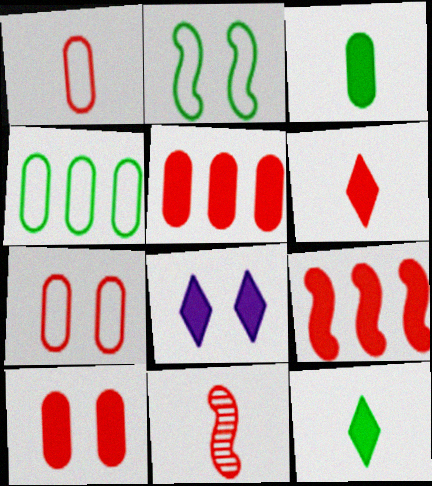[[1, 6, 11], 
[3, 8, 9], 
[4, 8, 11], 
[6, 9, 10]]